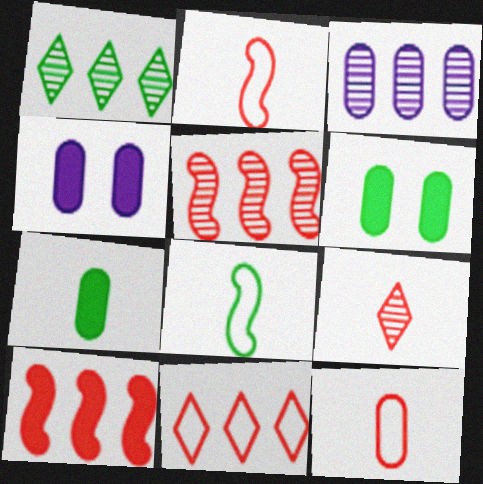[[1, 2, 4], 
[1, 3, 5], 
[1, 6, 8], 
[3, 6, 12]]